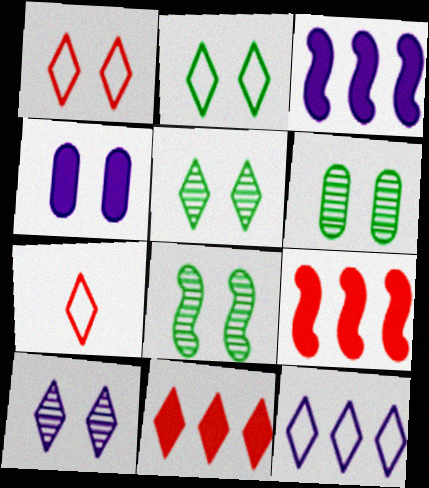[[1, 4, 8], 
[2, 7, 12], 
[3, 6, 7], 
[5, 6, 8]]